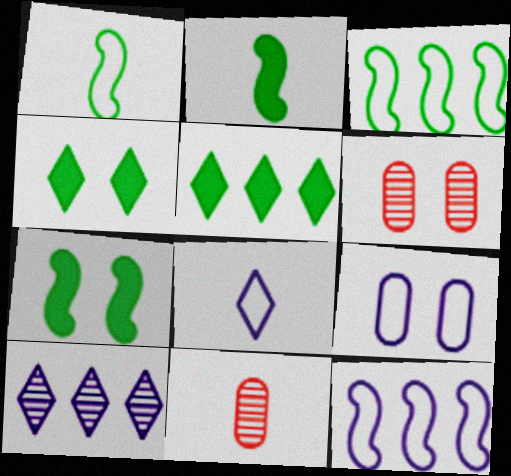[[2, 8, 11], 
[4, 11, 12], 
[8, 9, 12]]